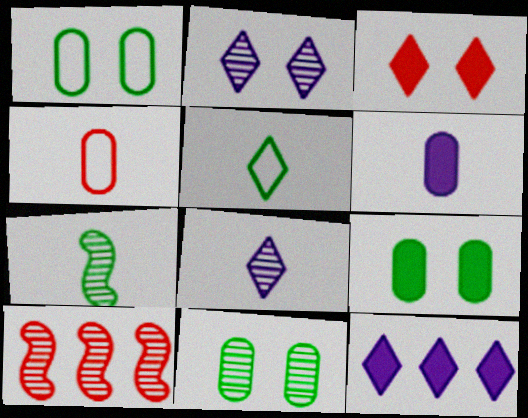[[1, 9, 11], 
[3, 4, 10], 
[8, 10, 11]]